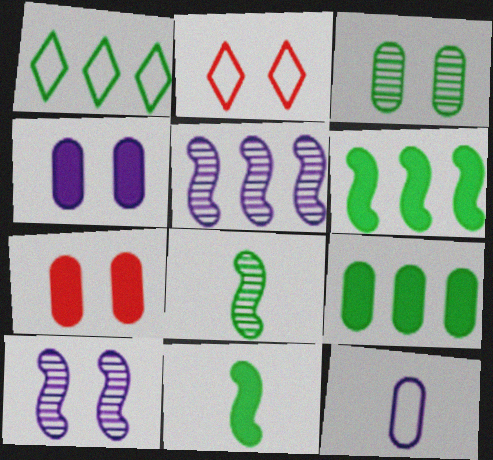[[1, 3, 11]]